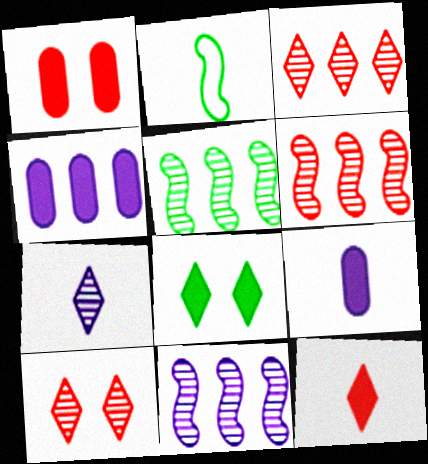[[2, 4, 10], 
[5, 6, 11]]